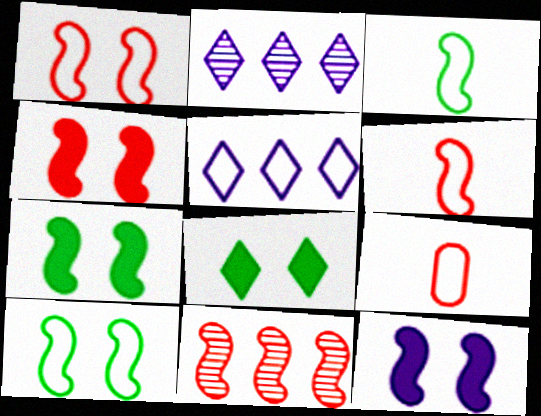[[2, 7, 9], 
[3, 11, 12], 
[4, 6, 11], 
[4, 7, 12], 
[5, 9, 10]]